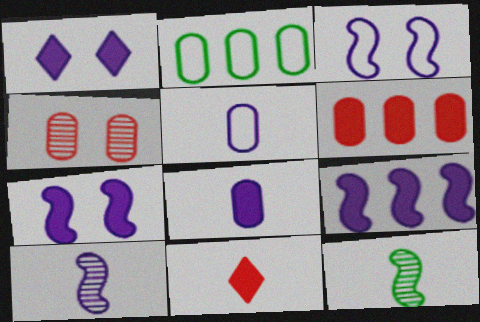[[1, 8, 9], 
[2, 4, 8], 
[3, 9, 10], 
[5, 11, 12]]